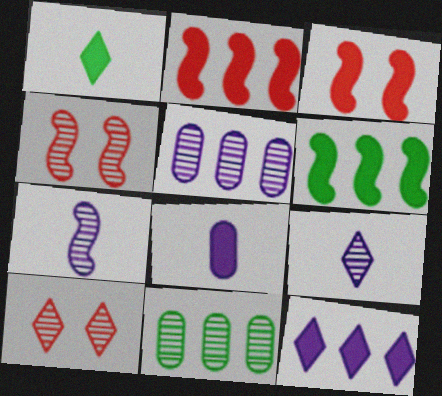[[4, 9, 11], 
[7, 10, 11]]